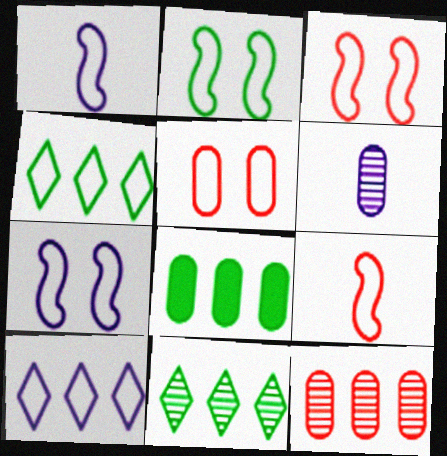[[1, 4, 5], 
[2, 3, 7], 
[5, 6, 8]]